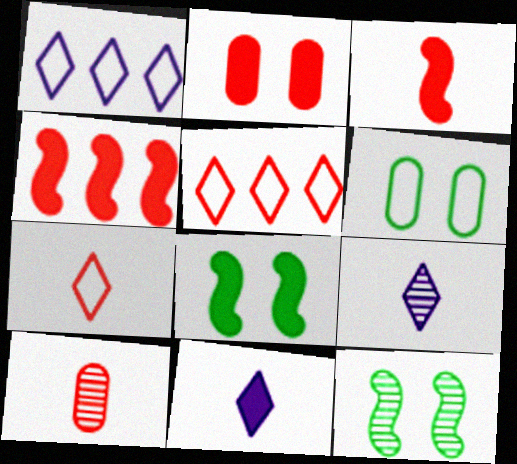[[1, 8, 10], 
[3, 7, 10], 
[4, 6, 9]]